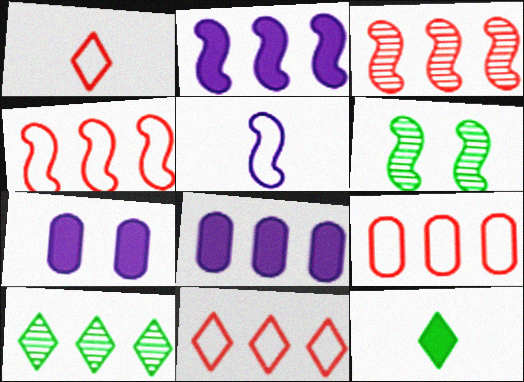[[1, 6, 8], 
[2, 9, 10], 
[4, 8, 10], 
[4, 9, 11]]